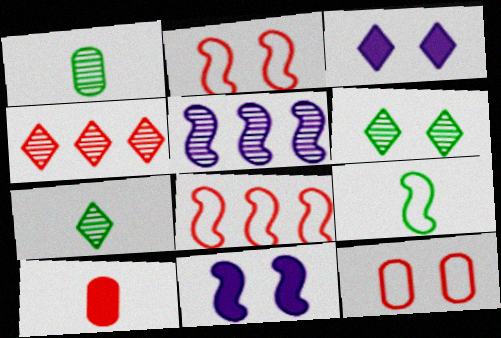[[1, 3, 8], 
[2, 4, 10], 
[6, 11, 12]]